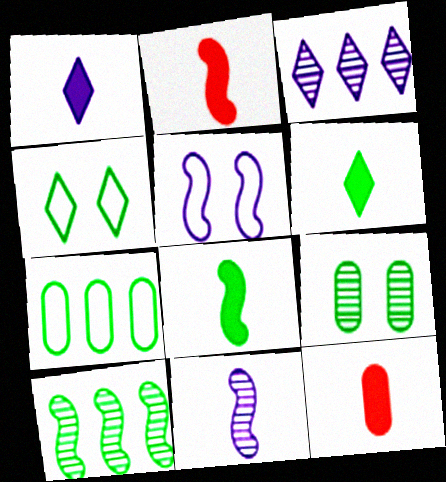[[1, 8, 12], 
[2, 5, 10]]